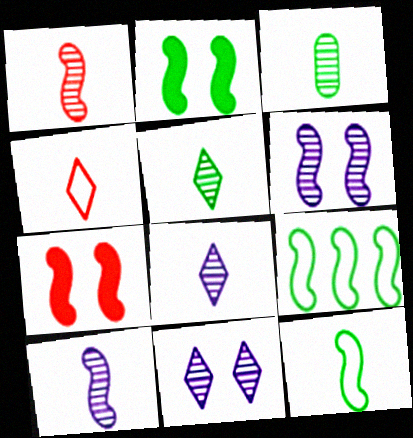[[1, 3, 8], 
[7, 9, 10]]